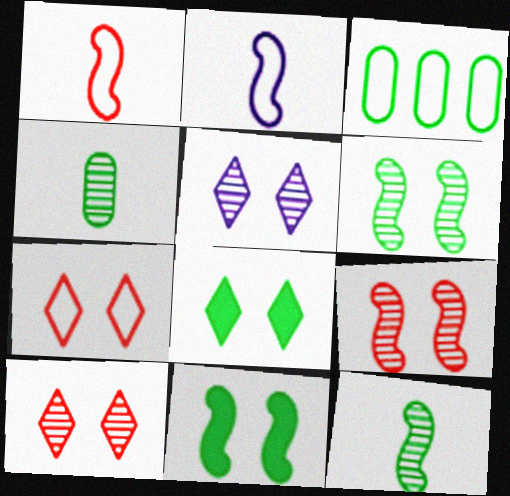[[2, 3, 7], 
[3, 8, 12], 
[5, 7, 8]]